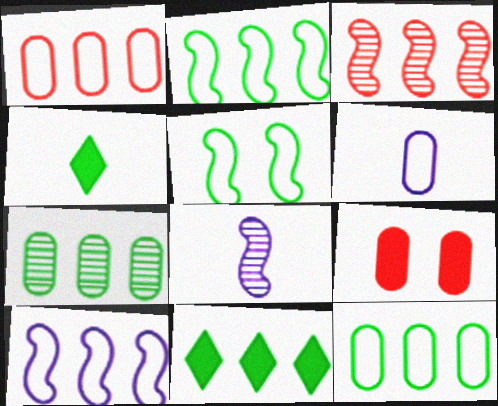[[2, 7, 11], 
[4, 5, 7], 
[6, 7, 9]]